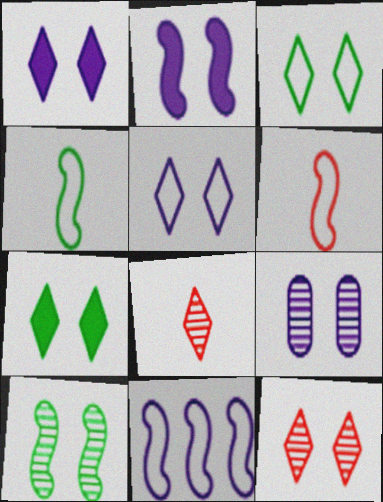[[1, 3, 12], 
[2, 5, 9], 
[5, 7, 12], 
[9, 10, 12]]